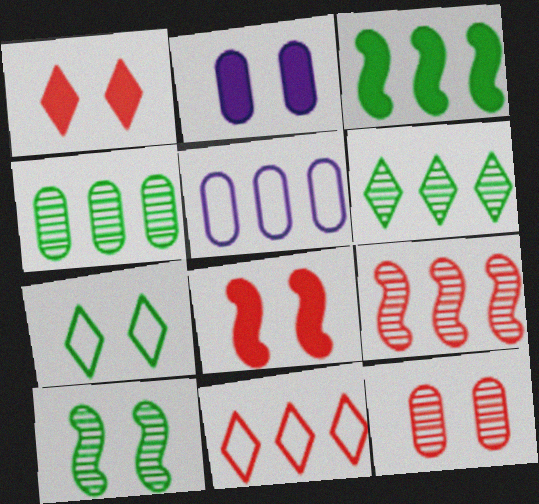[]